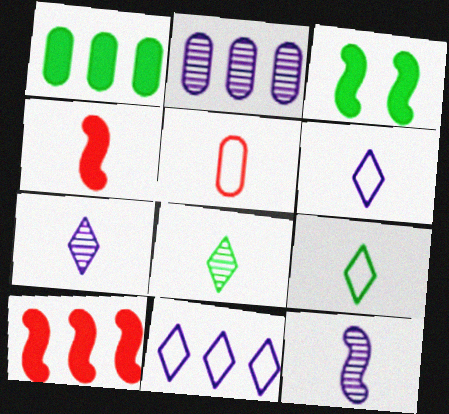[]